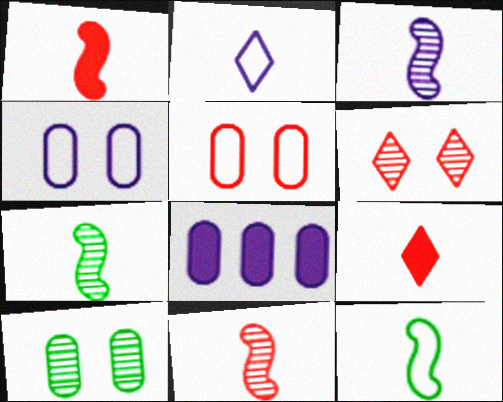[[1, 3, 12], 
[3, 7, 11], 
[6, 8, 12]]